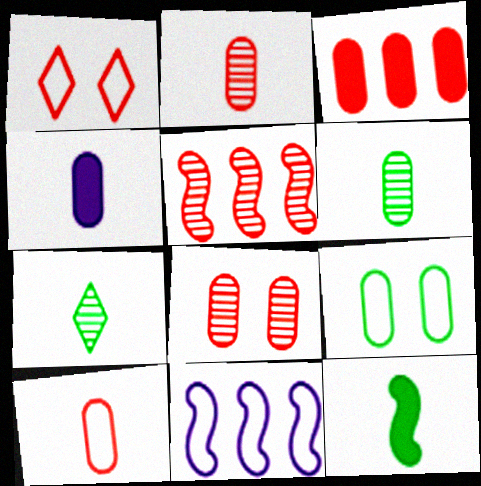[[3, 8, 10], 
[4, 6, 10]]